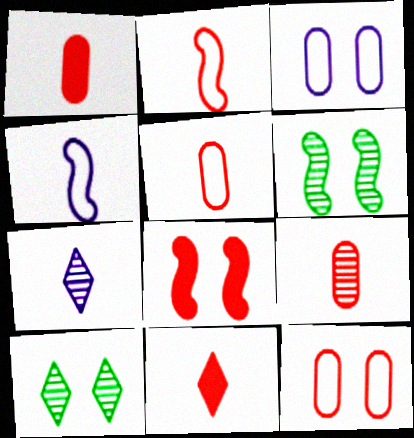[[1, 5, 9], 
[2, 9, 11], 
[3, 8, 10]]